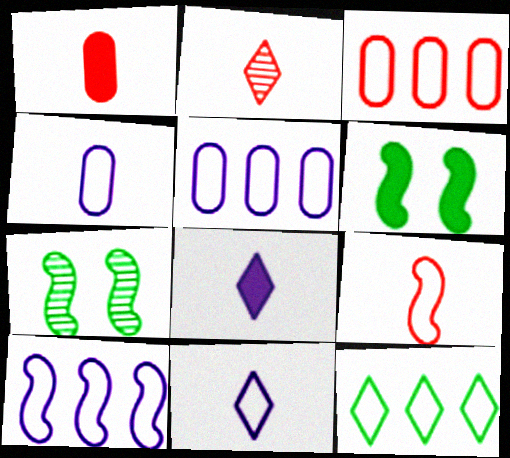[[1, 2, 9], 
[2, 5, 6], 
[3, 7, 8], 
[3, 10, 12]]